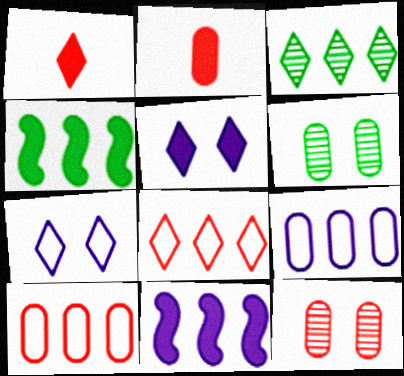[[1, 3, 7], 
[2, 4, 5], 
[2, 6, 9], 
[2, 10, 12], 
[3, 10, 11]]